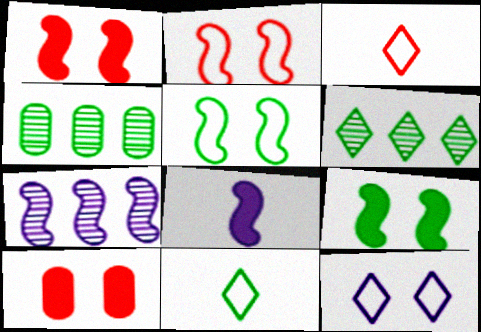[[4, 9, 11], 
[7, 10, 11]]